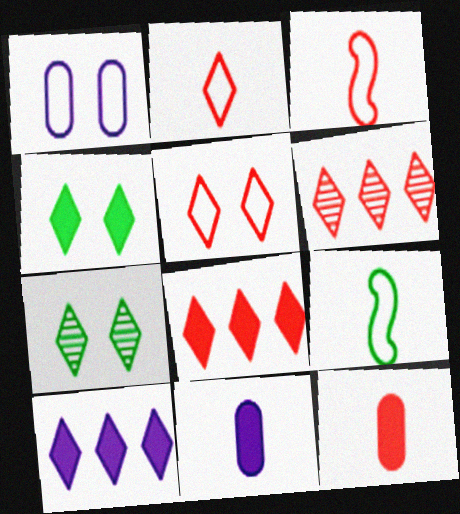[[2, 7, 10]]